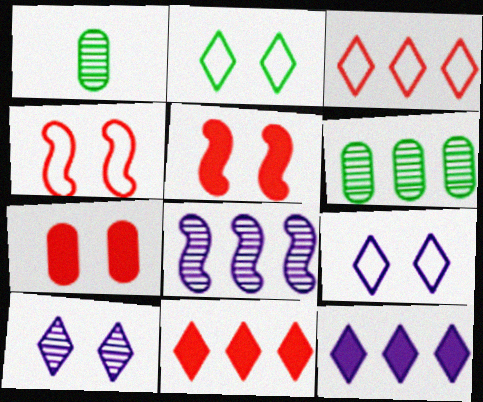[[1, 4, 12]]